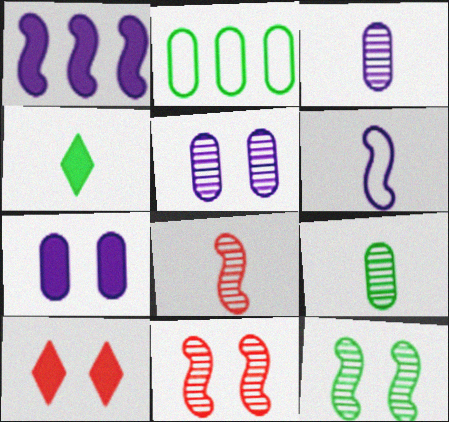[[2, 4, 12]]